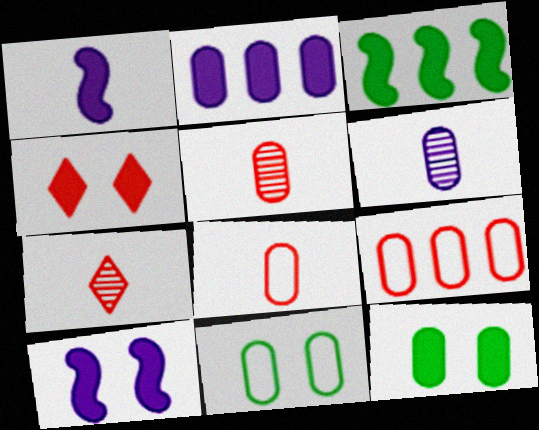[[2, 5, 11], 
[4, 10, 12], 
[6, 9, 12]]